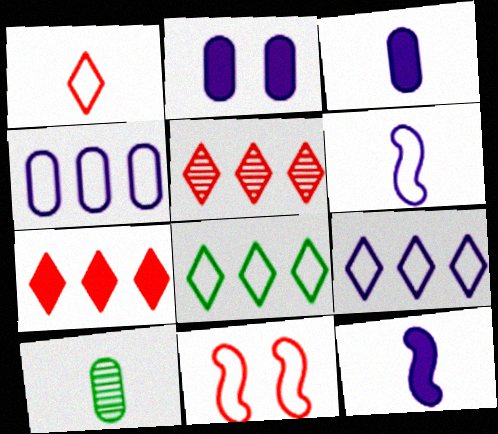[[1, 10, 12]]